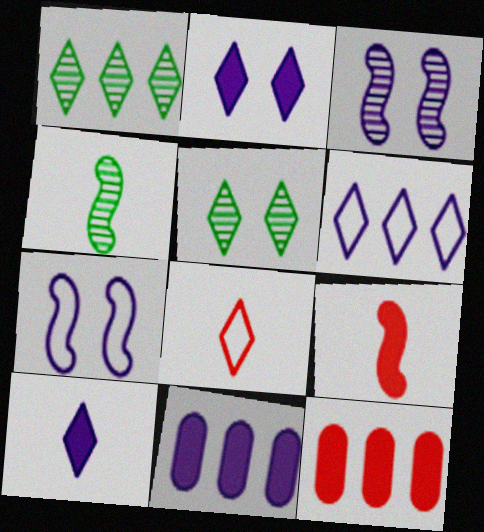[[1, 2, 8]]